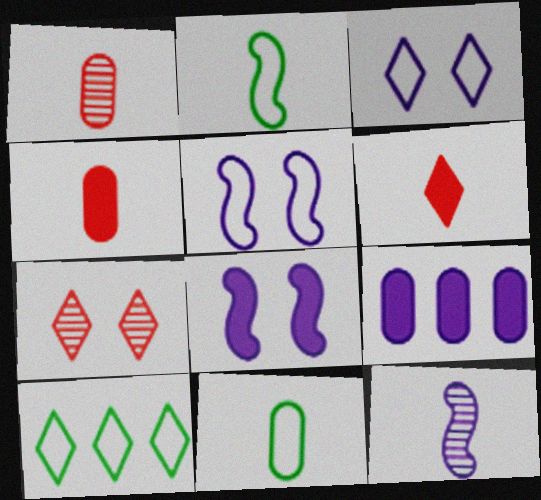[[1, 8, 10], 
[2, 7, 9], 
[3, 9, 12], 
[6, 11, 12]]